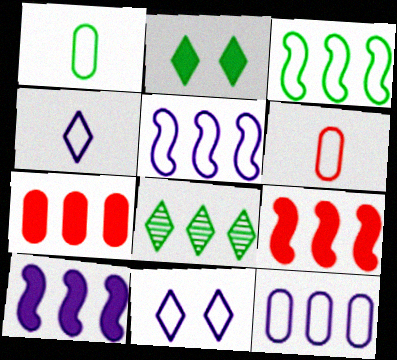[[3, 6, 11], 
[5, 7, 8], 
[8, 9, 12]]